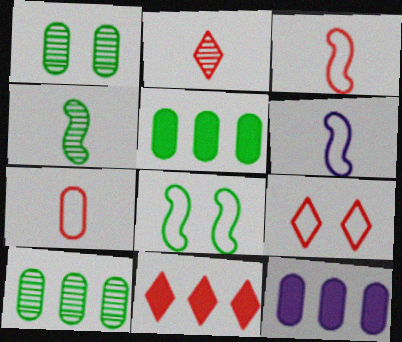[[1, 6, 11], 
[1, 7, 12], 
[2, 8, 12], 
[2, 9, 11], 
[4, 9, 12]]